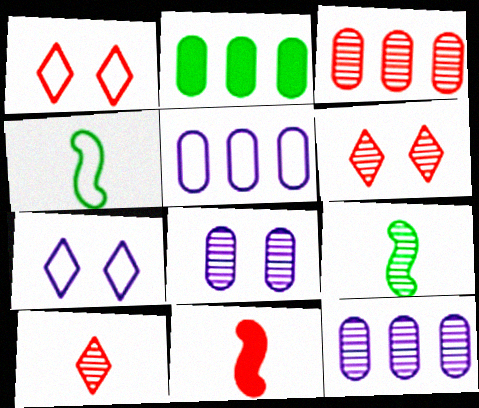[[1, 3, 11], 
[1, 4, 5], 
[2, 3, 5], 
[6, 9, 12]]